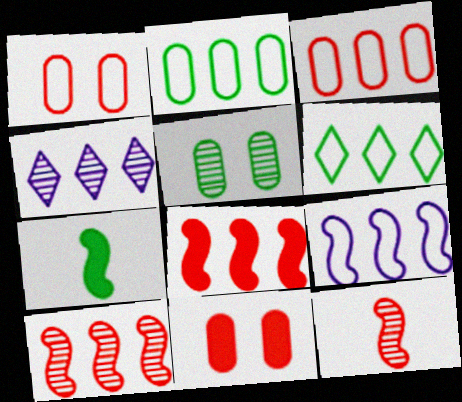[[1, 4, 7], 
[2, 4, 8], 
[3, 6, 9], 
[4, 5, 12], 
[5, 6, 7]]